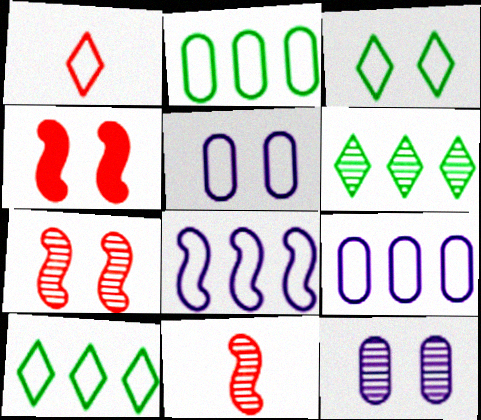[[3, 4, 12], 
[6, 11, 12]]